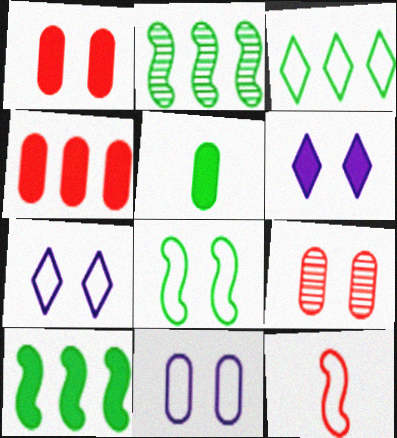[[3, 11, 12], 
[6, 8, 9]]